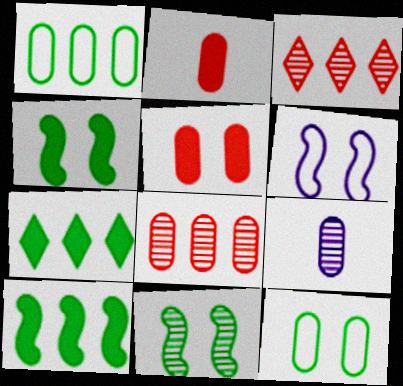[[1, 5, 9], 
[3, 9, 11]]